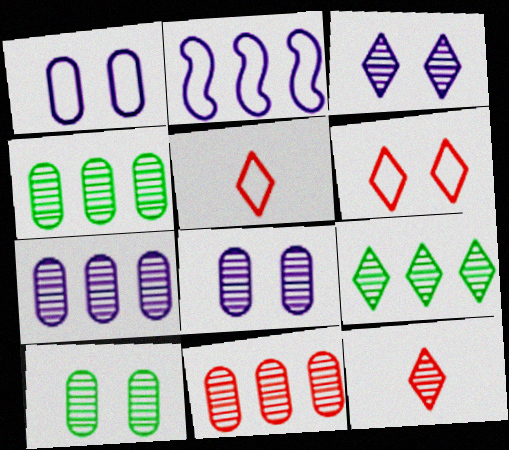[[3, 9, 12], 
[4, 7, 11]]